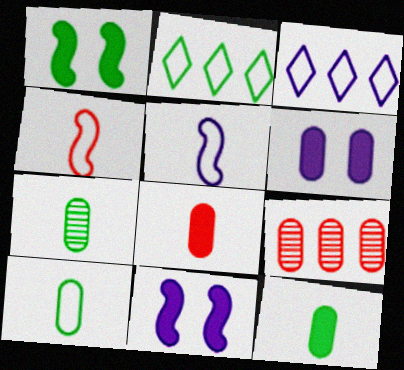[[1, 2, 7], 
[6, 9, 10], 
[7, 10, 12]]